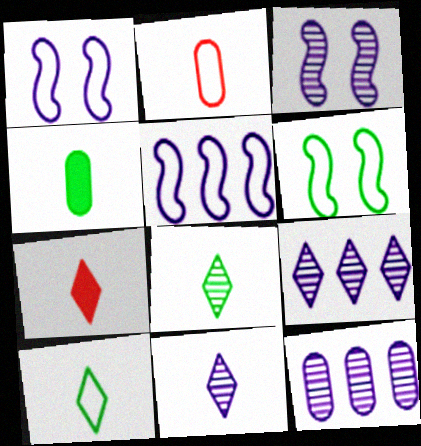[[3, 11, 12], 
[6, 7, 12], 
[7, 10, 11]]